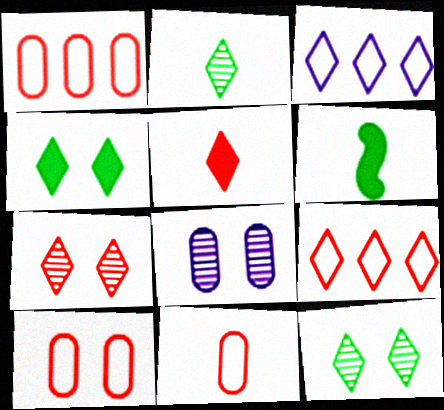[[1, 10, 11], 
[3, 5, 12], 
[5, 7, 9], 
[6, 8, 9]]